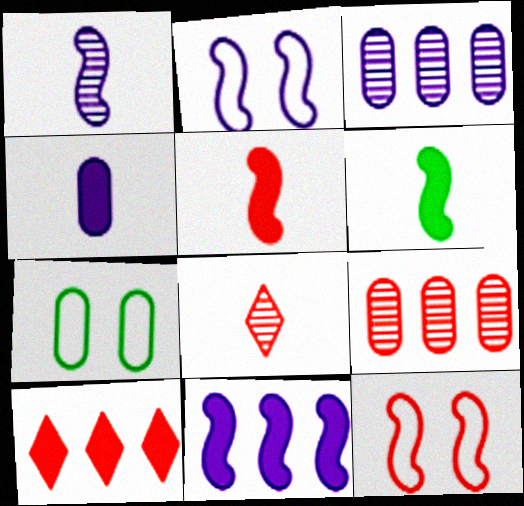[[1, 2, 11], 
[1, 7, 10], 
[4, 7, 9], 
[7, 8, 11]]